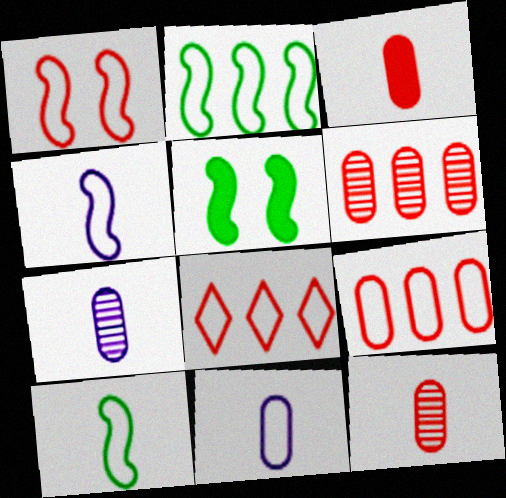[[1, 2, 4], 
[5, 7, 8]]